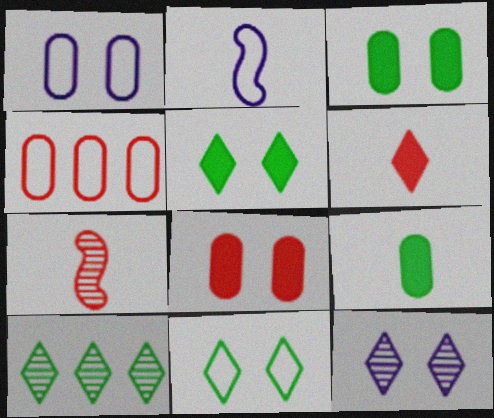[[2, 4, 11], 
[2, 8, 10]]